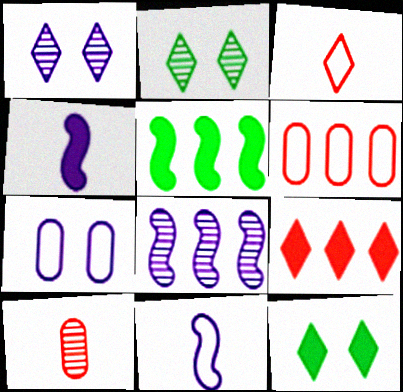[[2, 4, 6], 
[2, 8, 10]]